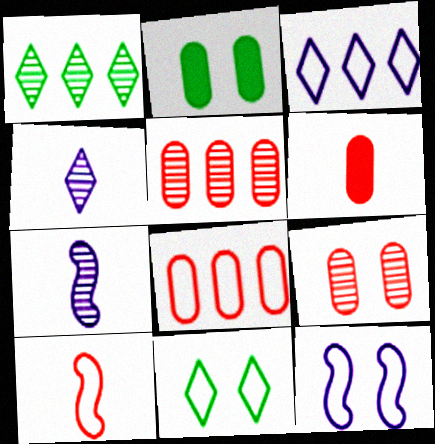[[1, 6, 12], 
[1, 7, 9], 
[6, 8, 9]]